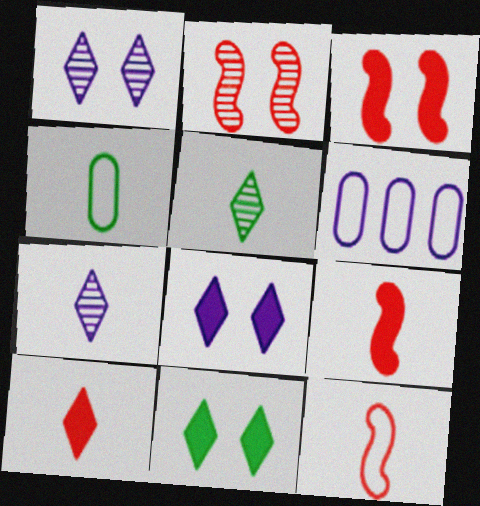[[3, 5, 6], 
[4, 7, 9]]